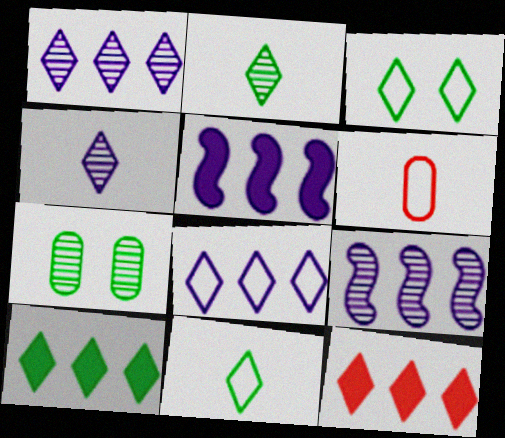[[2, 3, 10], 
[3, 4, 12]]